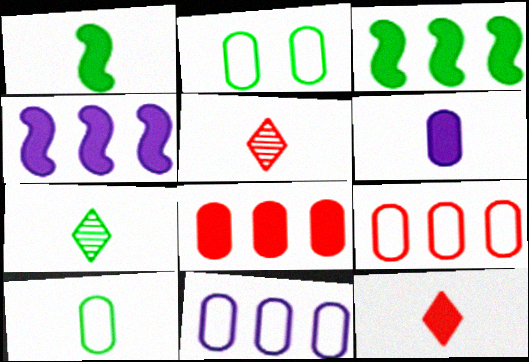[[1, 6, 12], 
[1, 7, 10], 
[2, 3, 7], 
[2, 4, 5]]